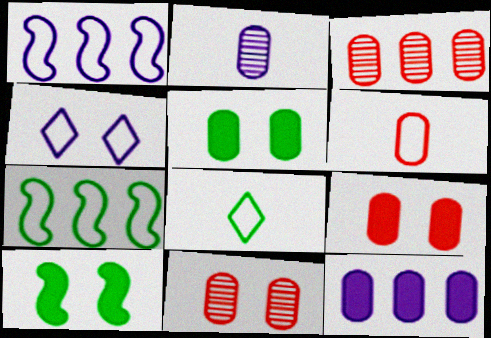[[3, 6, 9], 
[4, 6, 7], 
[4, 10, 11]]